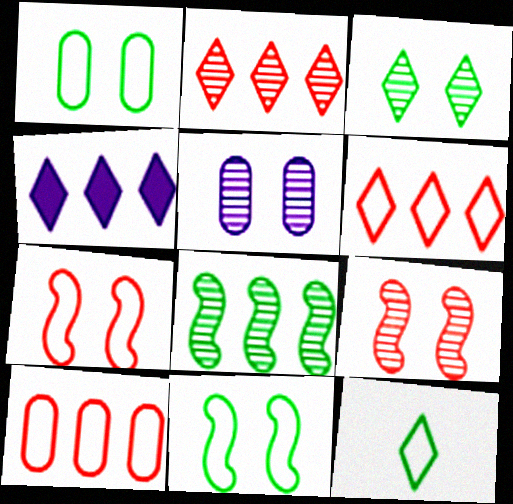[[3, 5, 9], 
[4, 8, 10]]